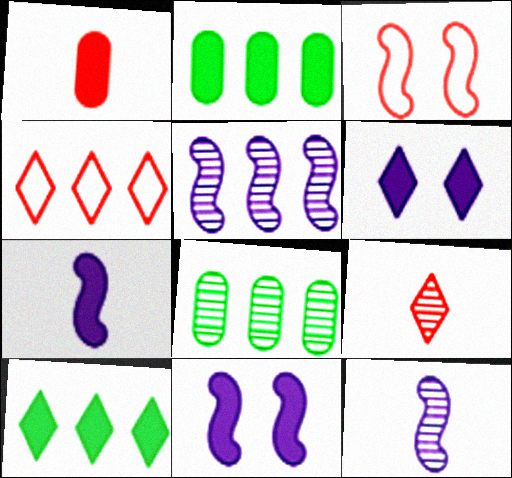[[1, 10, 11], 
[2, 4, 5]]